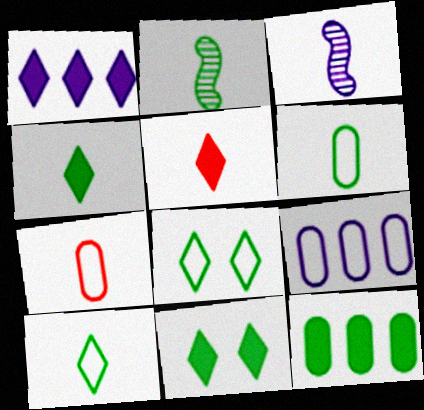[[1, 5, 11], 
[2, 4, 6], 
[2, 8, 12], 
[3, 4, 7], 
[3, 5, 6]]